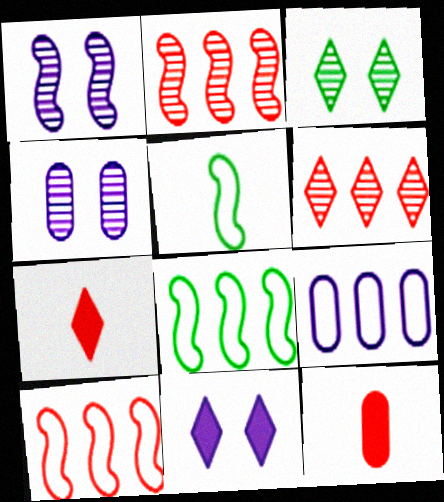[[4, 7, 8]]